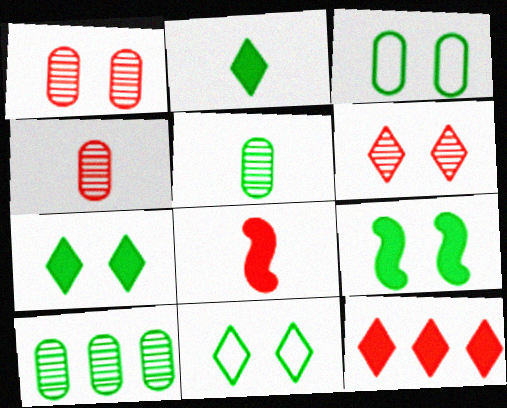[]